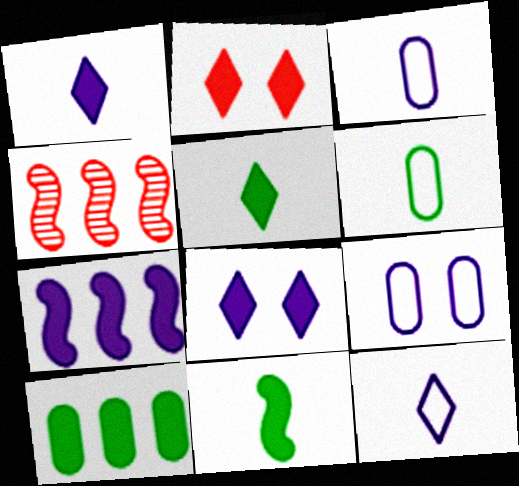[[4, 5, 9], 
[4, 6, 8]]